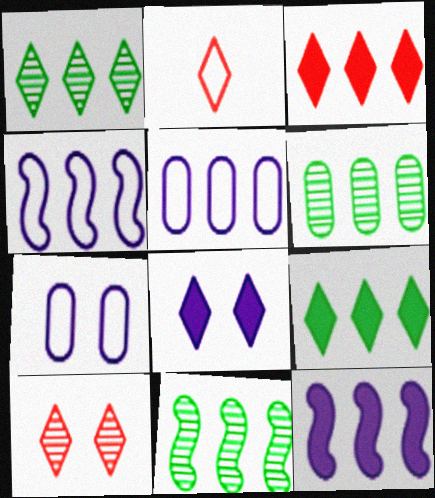[[1, 2, 8], 
[1, 6, 11], 
[2, 3, 10], 
[3, 4, 6], 
[3, 5, 11]]